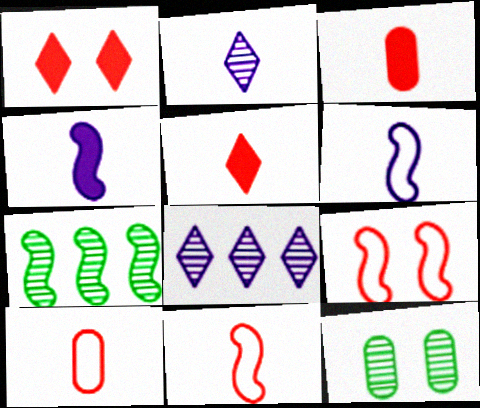[[4, 7, 9]]